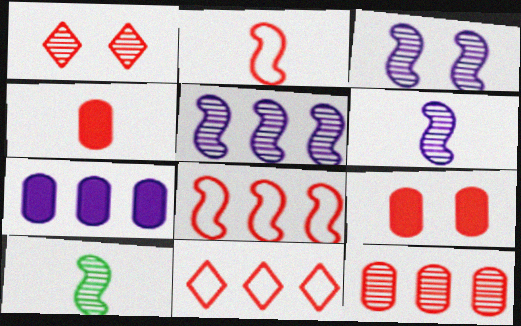[[1, 4, 8], 
[3, 5, 6]]